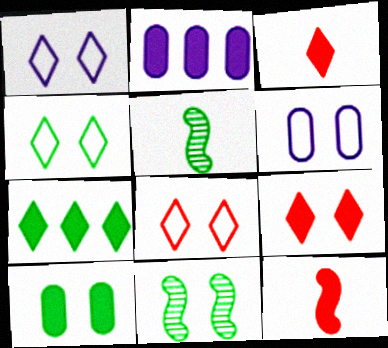[[1, 4, 8], 
[2, 5, 8], 
[4, 10, 11], 
[6, 9, 11]]